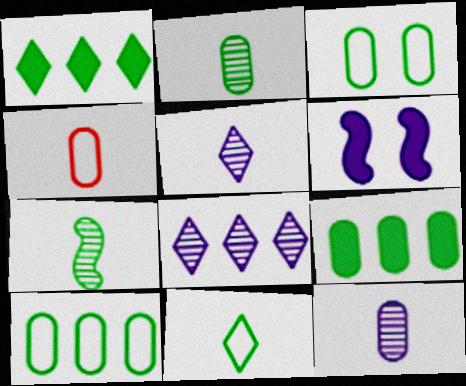[[1, 3, 7], 
[2, 3, 9]]